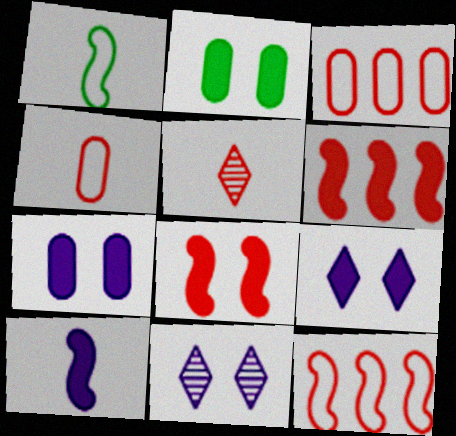[[2, 8, 9], 
[3, 5, 8]]